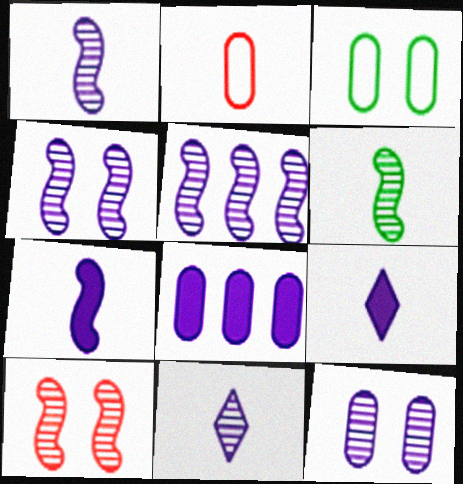[[1, 4, 5], 
[2, 6, 9], 
[5, 6, 10], 
[5, 11, 12]]